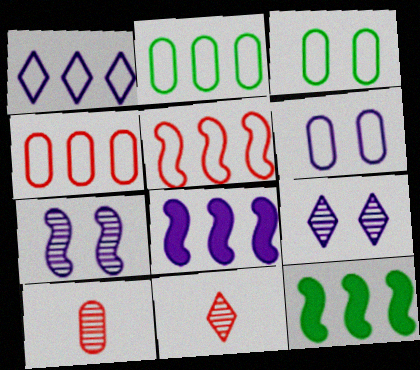[[1, 2, 5], 
[3, 8, 11], 
[6, 11, 12]]